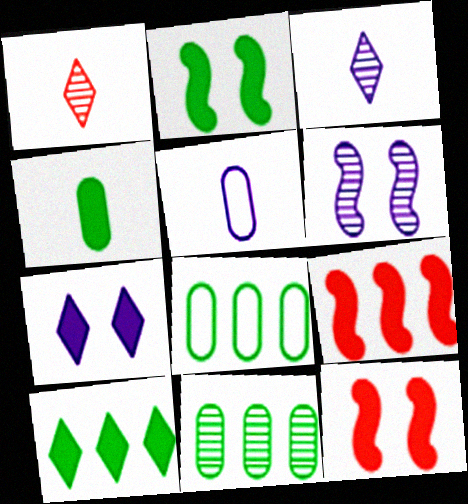[[1, 6, 11], 
[2, 4, 10], 
[3, 8, 12], 
[4, 7, 9]]